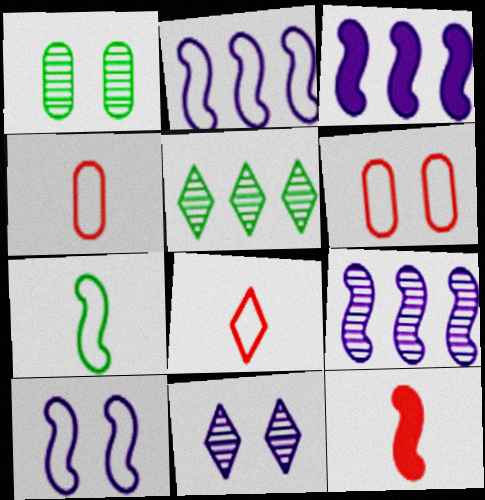[[1, 3, 8], 
[2, 3, 9]]